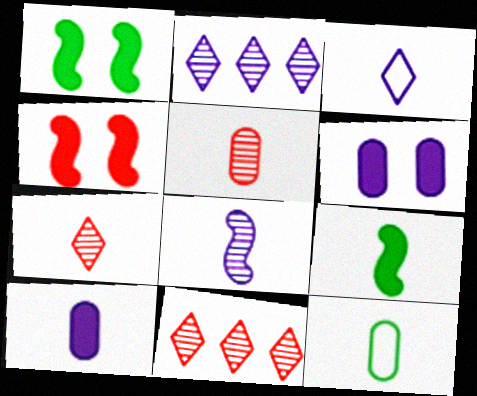[[2, 4, 12], 
[3, 5, 9], 
[3, 8, 10], 
[5, 10, 12]]